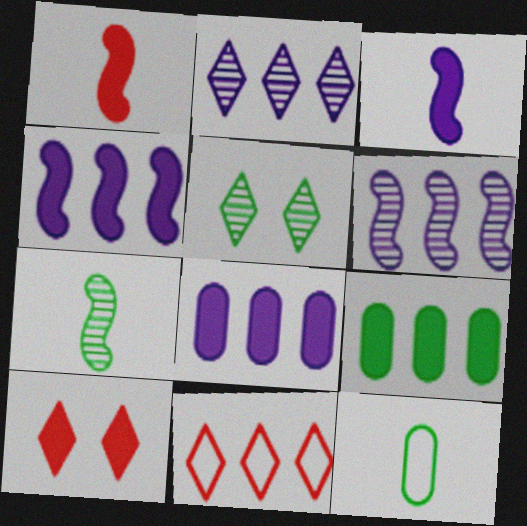[[3, 9, 10], 
[6, 9, 11], 
[6, 10, 12]]